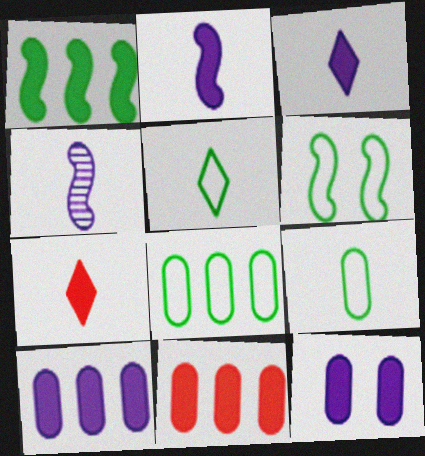[[1, 7, 12], 
[4, 7, 9], 
[5, 6, 8]]